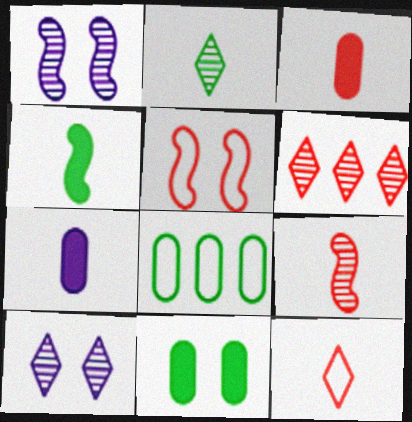[[2, 6, 10], 
[3, 5, 6], 
[3, 9, 12], 
[5, 10, 11]]